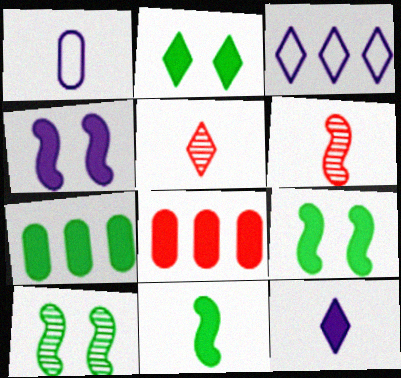[[1, 5, 11], 
[2, 3, 5], 
[2, 7, 11], 
[8, 9, 12]]